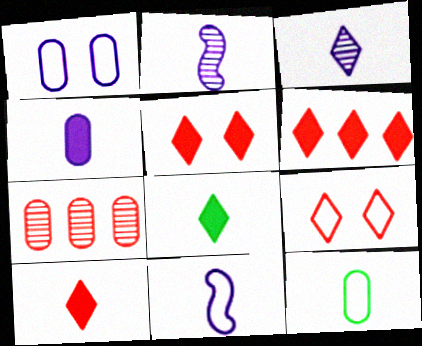[[2, 10, 12], 
[3, 4, 11], 
[5, 6, 10]]